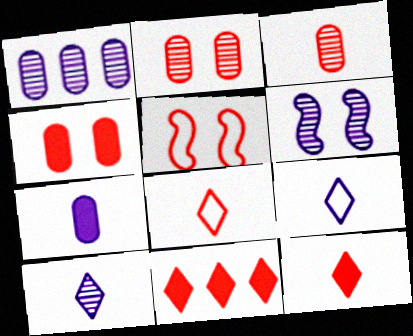[[1, 6, 10], 
[3, 5, 11]]